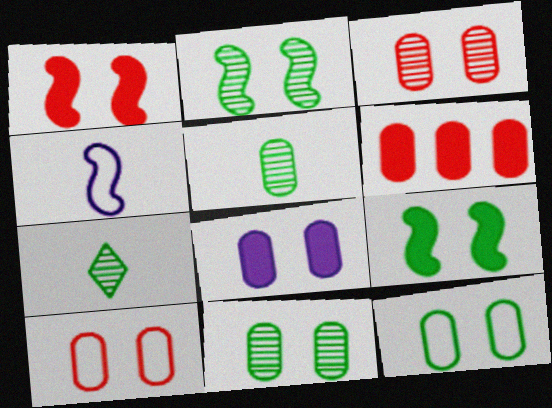[[3, 8, 12], 
[8, 10, 11]]